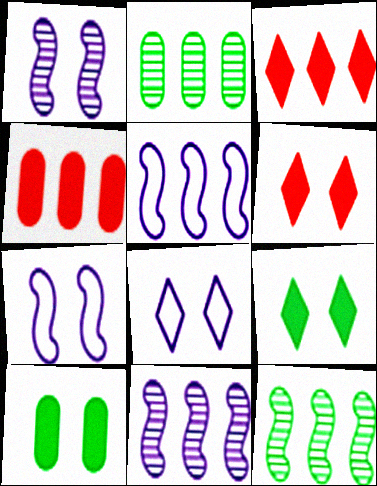[[2, 3, 5]]